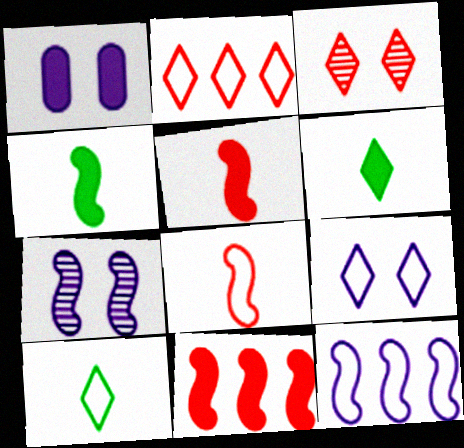[[1, 6, 11], 
[1, 7, 9], 
[2, 9, 10]]